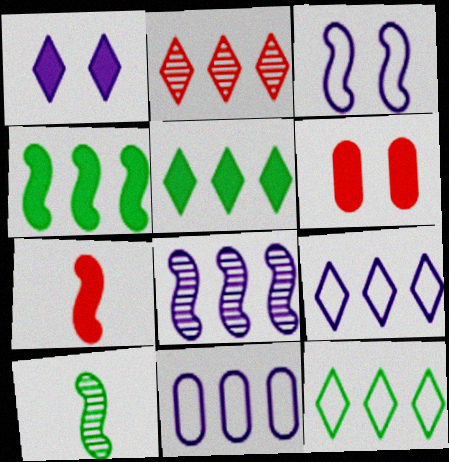[[2, 4, 11], 
[2, 5, 9], 
[6, 9, 10]]